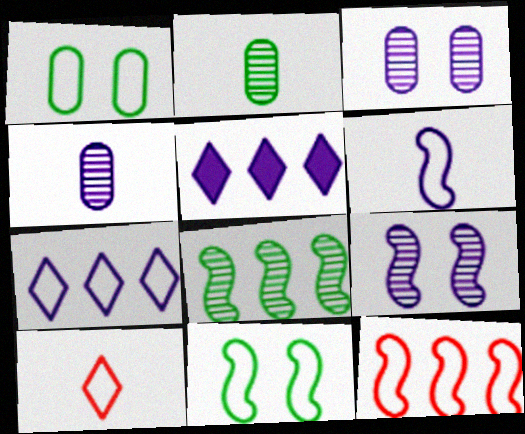[[3, 5, 6], 
[6, 11, 12]]